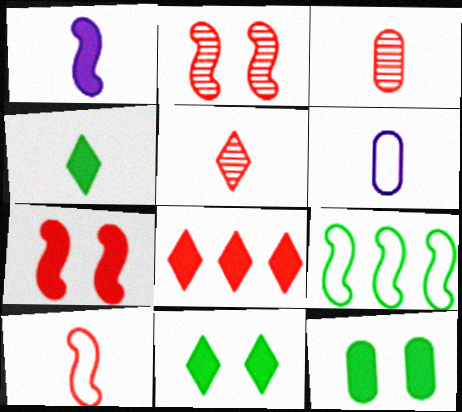[[1, 2, 9], 
[1, 8, 12]]